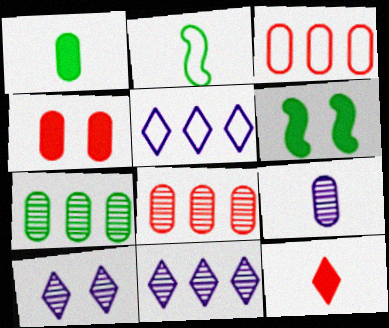[[2, 4, 11], 
[2, 9, 12]]